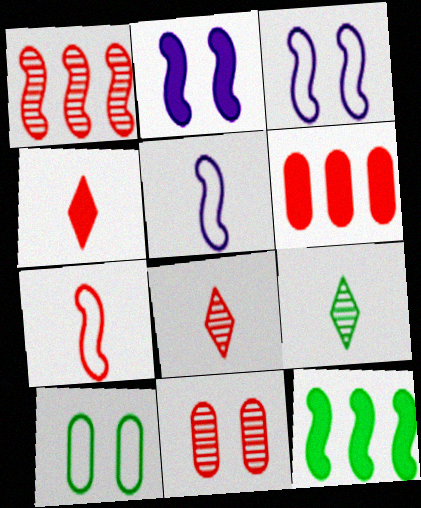[[1, 8, 11], 
[3, 6, 9], 
[9, 10, 12]]